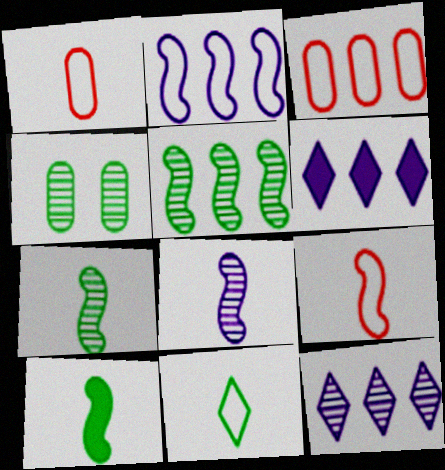[[3, 5, 6], 
[4, 6, 9], 
[8, 9, 10]]